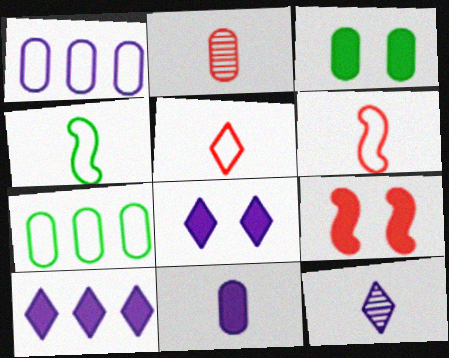[[1, 2, 3], 
[3, 8, 9], 
[7, 9, 12]]